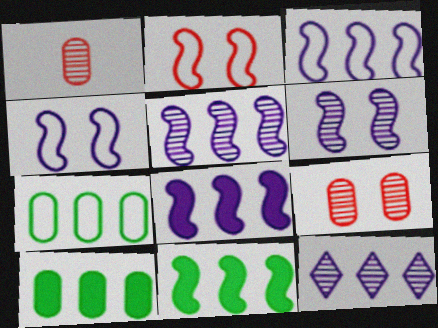[[3, 5, 8]]